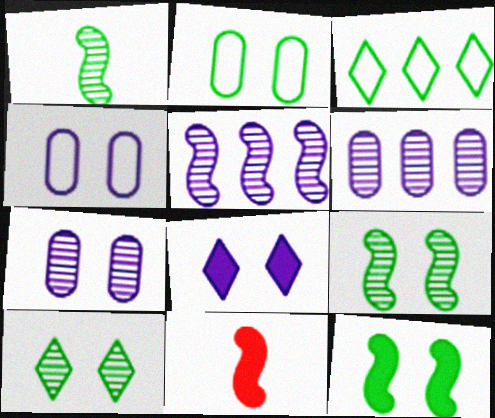[[2, 10, 12], 
[3, 7, 11]]